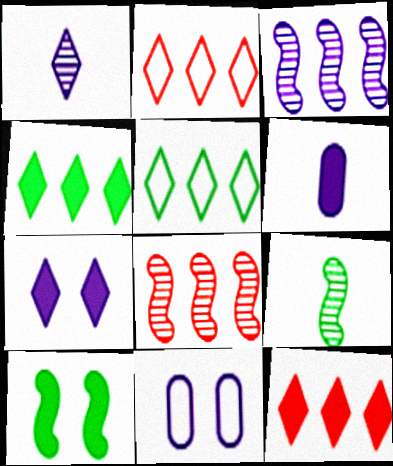[[6, 10, 12], 
[9, 11, 12]]